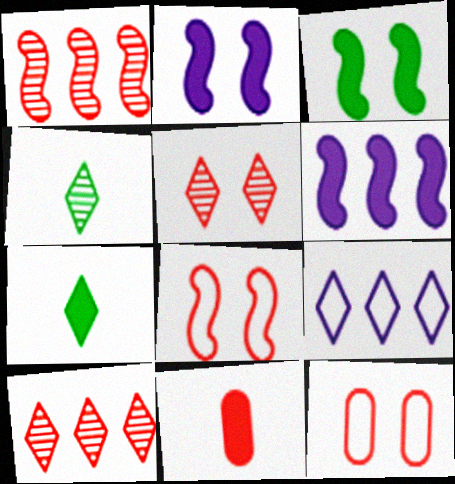[[4, 6, 12], 
[5, 7, 9], 
[8, 10, 11]]